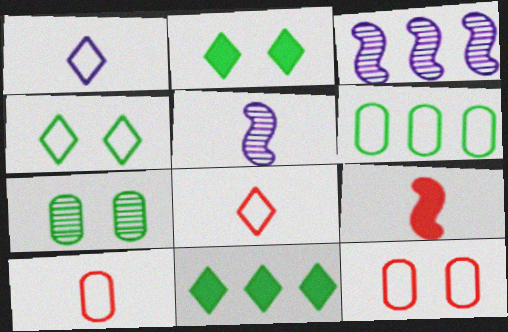[[2, 3, 10], 
[5, 11, 12]]